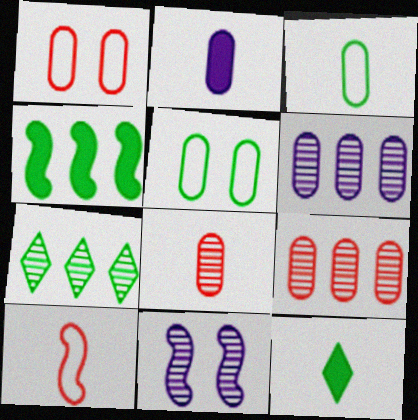[[2, 3, 8], 
[2, 5, 9], 
[4, 10, 11], 
[7, 8, 11]]